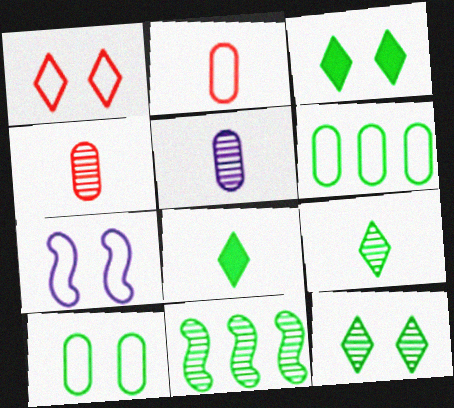[[1, 7, 10], 
[8, 10, 11]]